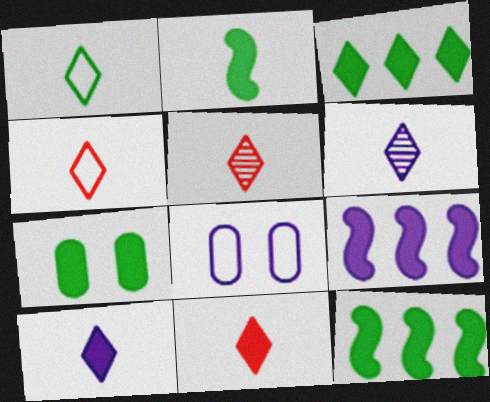[[1, 5, 10], 
[1, 6, 11], 
[2, 3, 7], 
[4, 5, 11], 
[5, 8, 12], 
[6, 8, 9], 
[7, 9, 11]]